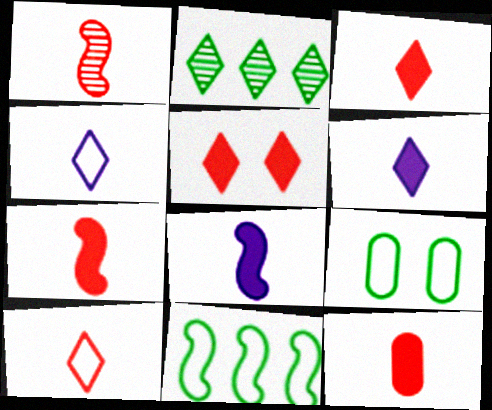[[1, 10, 12], 
[2, 4, 5], 
[3, 7, 12]]